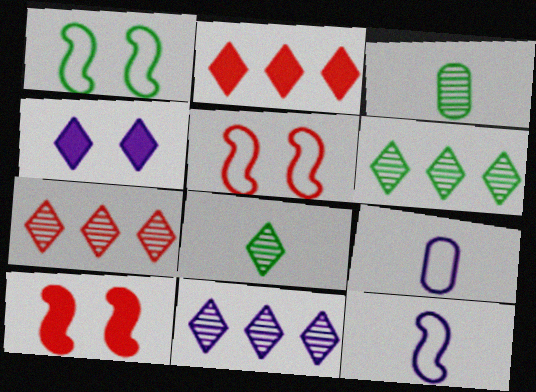[[6, 7, 11], 
[6, 9, 10]]